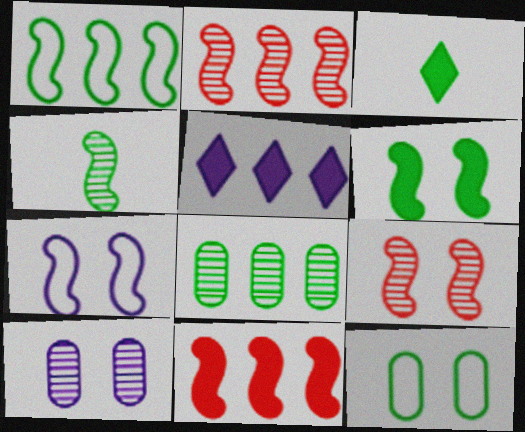[[1, 4, 6], 
[4, 7, 11], 
[6, 7, 9]]